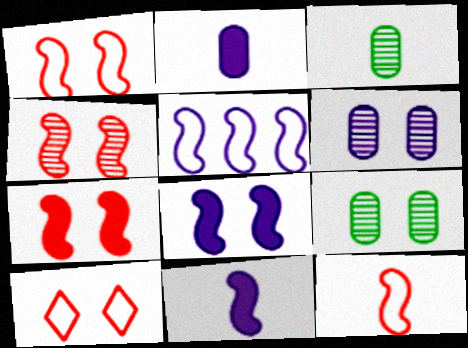[[1, 4, 7], 
[8, 9, 10]]